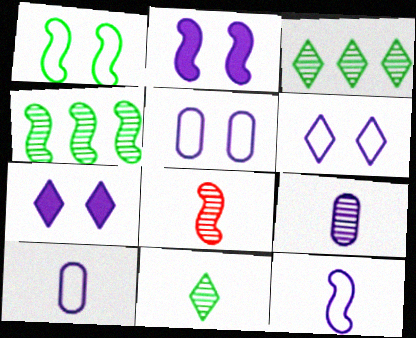[[8, 9, 11]]